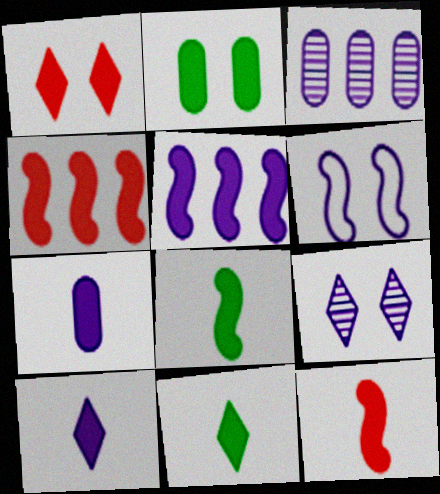[[2, 4, 10], 
[3, 6, 10], 
[7, 11, 12]]